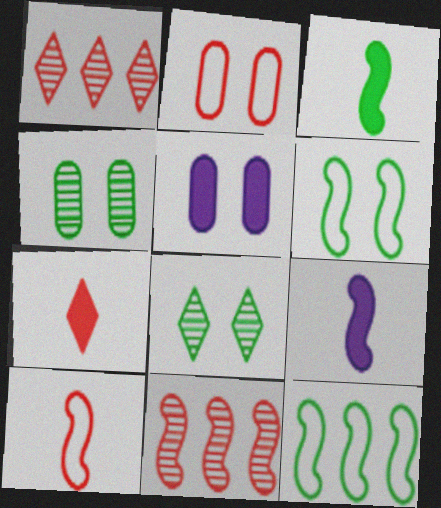[[2, 4, 5], 
[2, 7, 11], 
[6, 9, 11]]